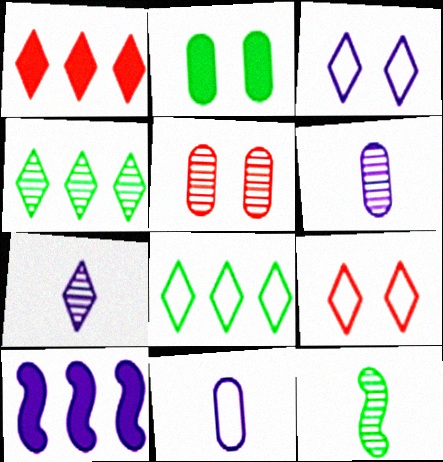[[2, 8, 12], 
[3, 6, 10]]